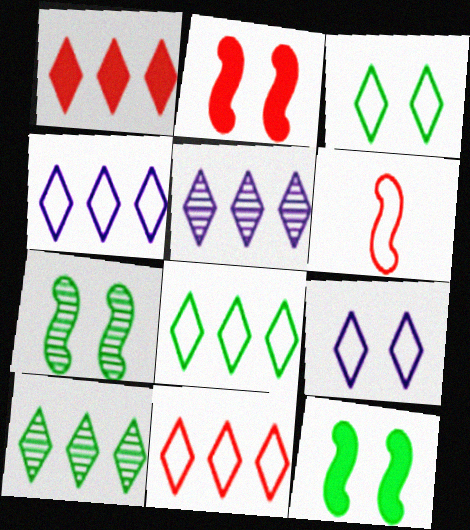[[1, 4, 10], 
[1, 5, 8], 
[4, 8, 11]]